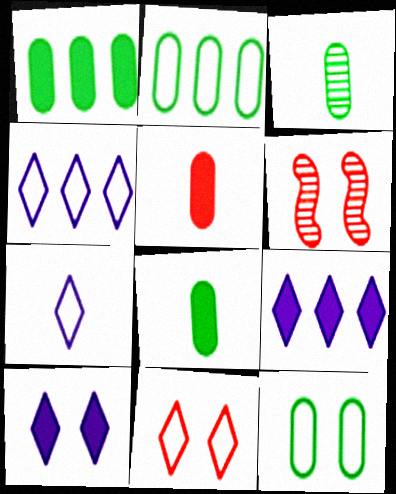[[1, 3, 12], 
[1, 6, 7], 
[4, 6, 8], 
[6, 10, 12]]